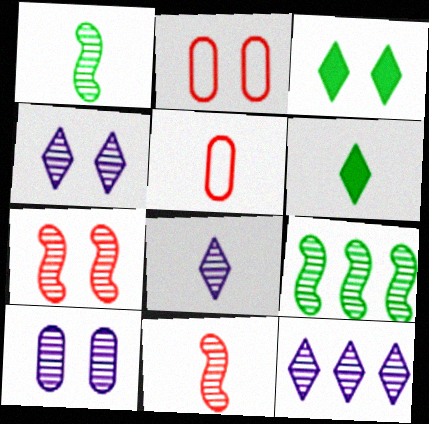[[4, 8, 12]]